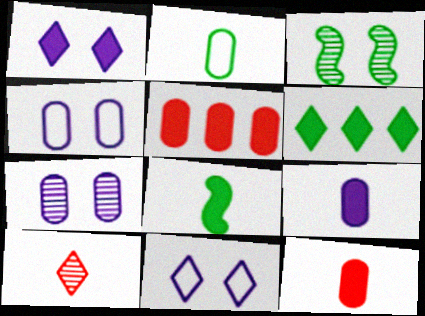[[1, 5, 8], 
[2, 3, 6], 
[2, 5, 7], 
[6, 10, 11]]